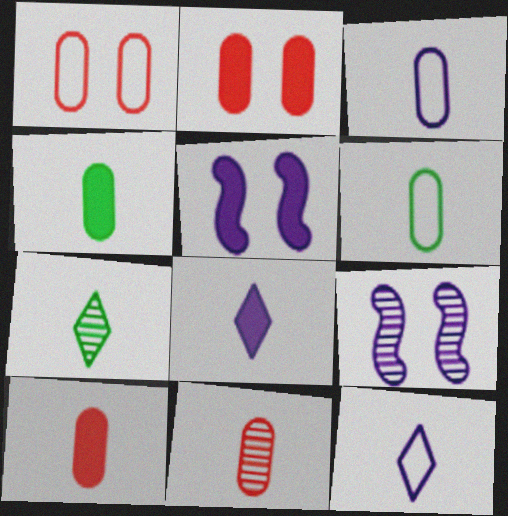[[3, 4, 11]]